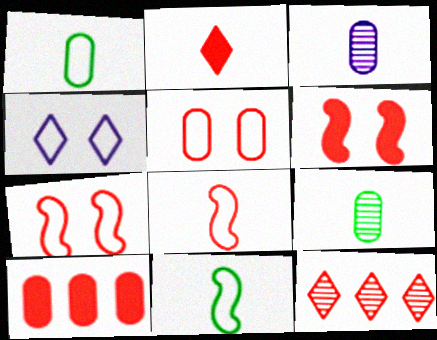[[2, 3, 11], 
[2, 6, 10]]